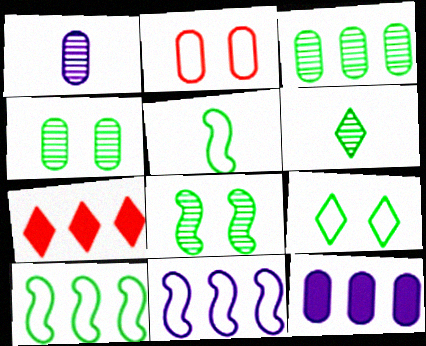[[3, 6, 8], 
[3, 7, 11]]